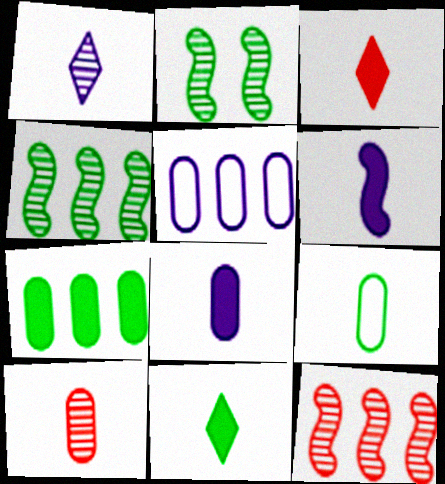[[2, 3, 5], 
[8, 9, 10]]